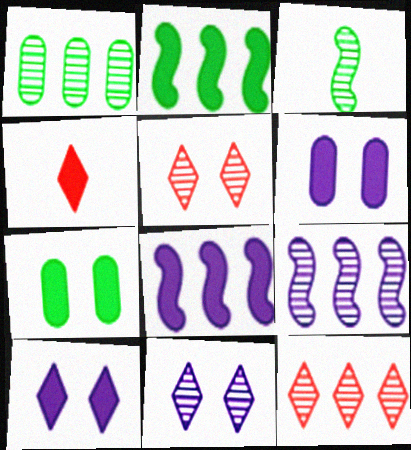[[1, 9, 12], 
[2, 4, 6], 
[4, 7, 8]]